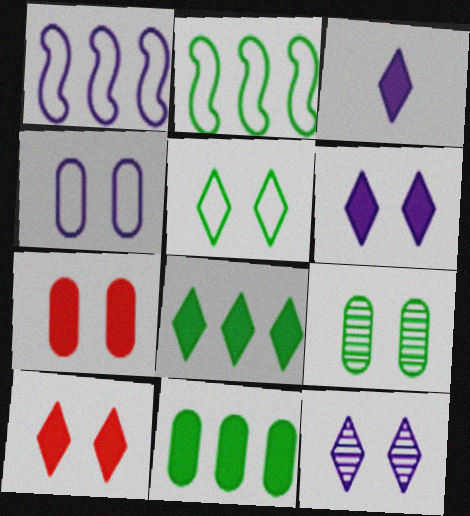[[3, 8, 10], 
[4, 7, 9], 
[5, 10, 12]]